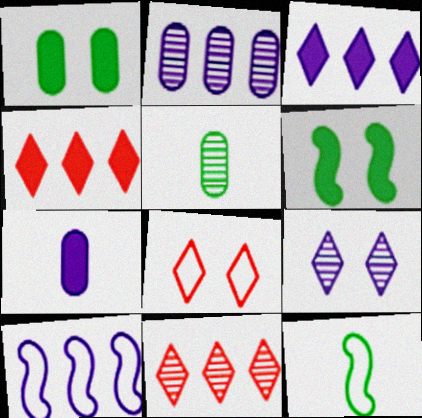[[2, 3, 10], 
[4, 6, 7], 
[7, 9, 10]]